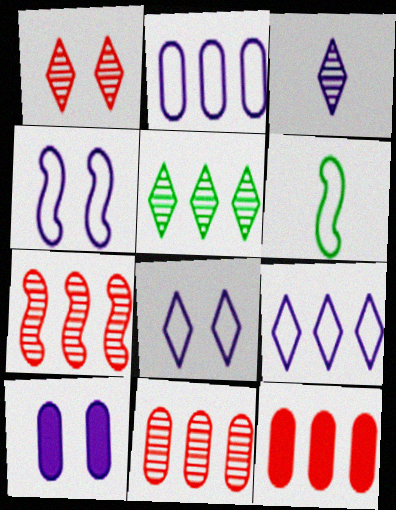[[1, 3, 5]]